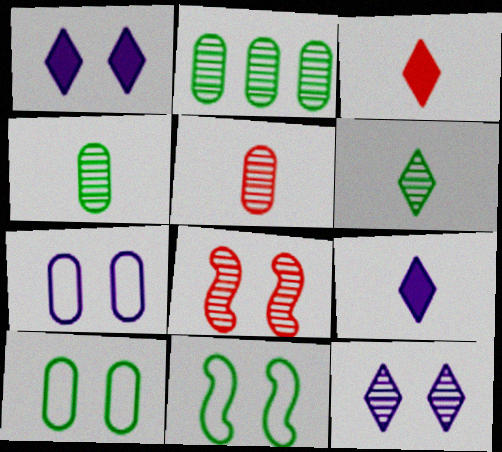[[1, 8, 10]]